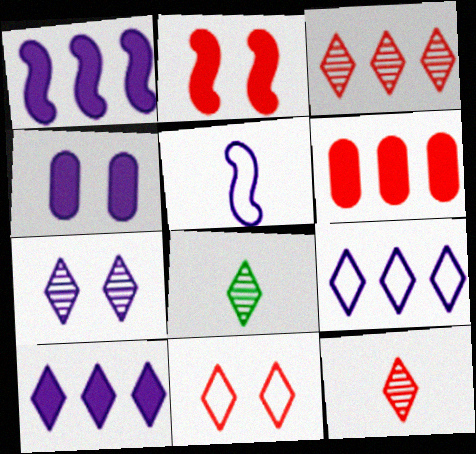[[3, 7, 8], 
[8, 10, 11]]